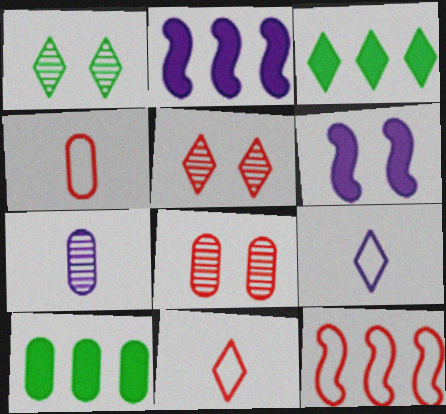[[1, 2, 4], 
[3, 5, 9]]